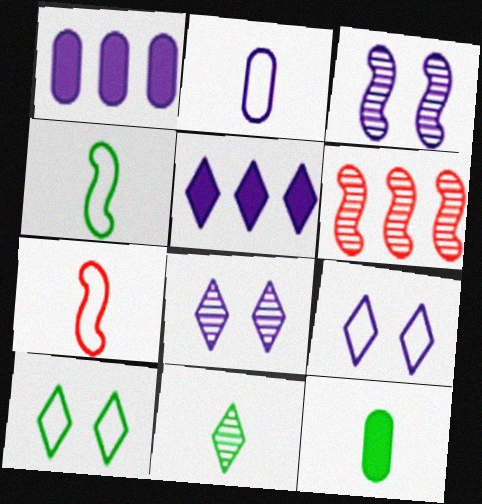[[2, 3, 5], 
[4, 11, 12], 
[6, 9, 12]]